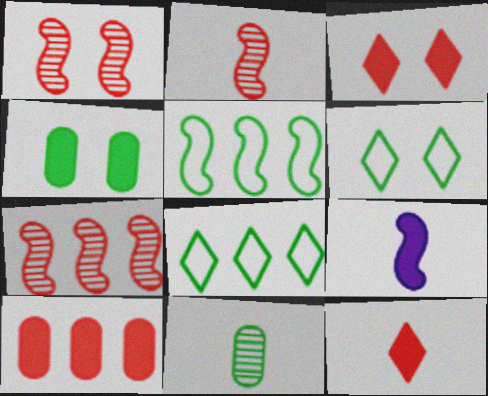[[1, 2, 7], 
[1, 5, 9]]